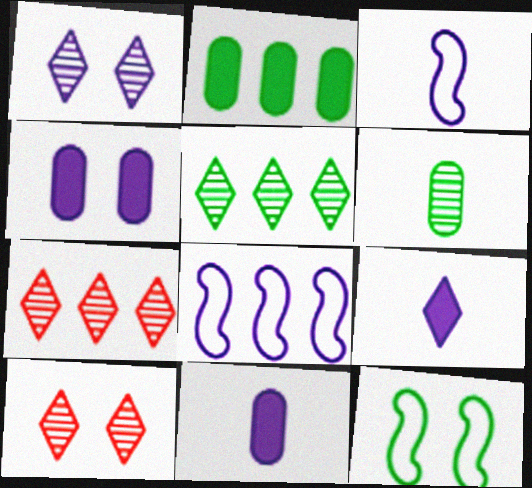[[1, 8, 11], 
[2, 3, 10], 
[2, 7, 8], 
[4, 10, 12], 
[7, 11, 12]]